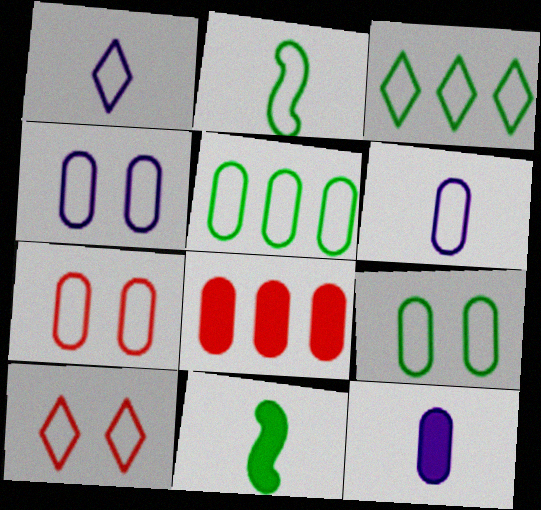[[1, 3, 10], 
[2, 3, 9], 
[4, 7, 9], 
[5, 6, 7]]